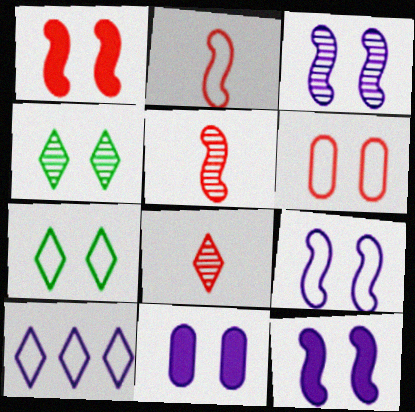[[3, 9, 12], 
[4, 6, 12], 
[6, 7, 9]]